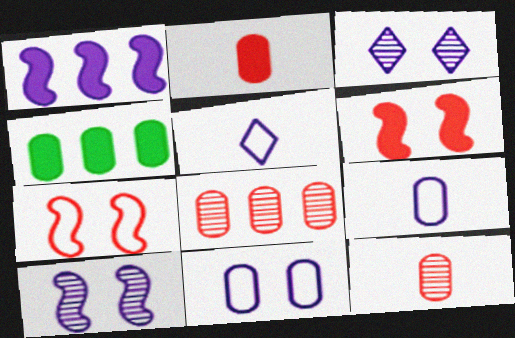[[1, 3, 9], 
[4, 11, 12]]